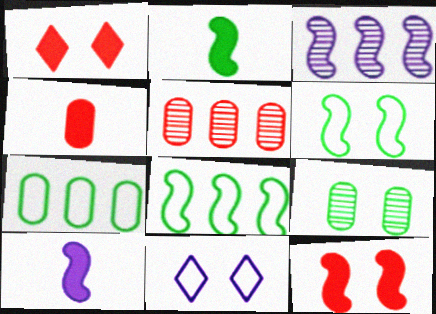[[2, 5, 11], 
[9, 11, 12]]